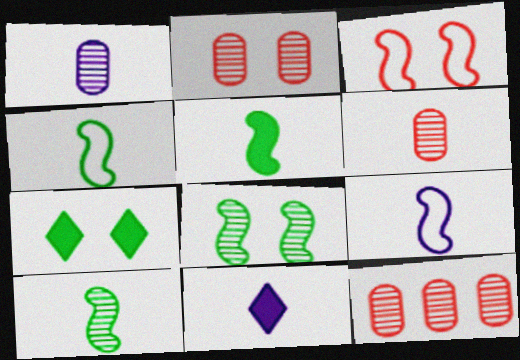[[1, 9, 11], 
[2, 6, 12], 
[4, 5, 10], 
[4, 6, 11], 
[7, 9, 12]]